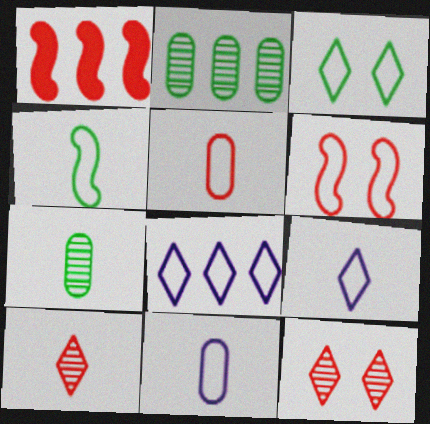[[1, 2, 8], 
[1, 5, 12], 
[4, 5, 9]]